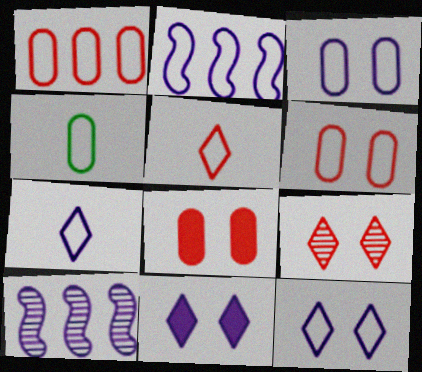[[1, 3, 4], 
[2, 3, 7]]